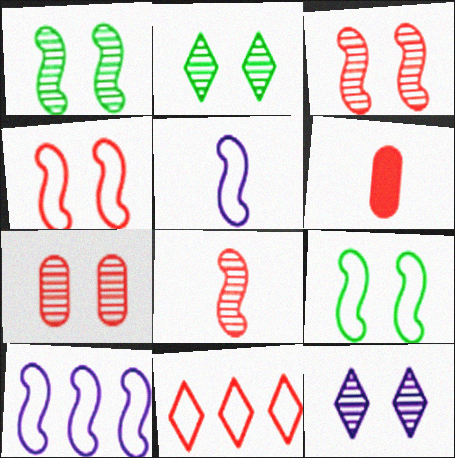[[1, 7, 12], 
[2, 6, 10], 
[3, 6, 11]]